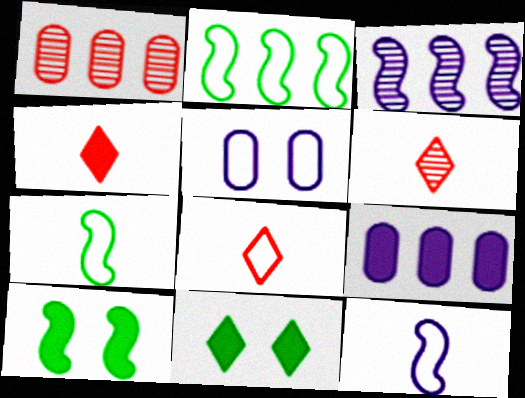[[1, 11, 12], 
[2, 5, 8], 
[4, 6, 8], 
[4, 9, 10]]